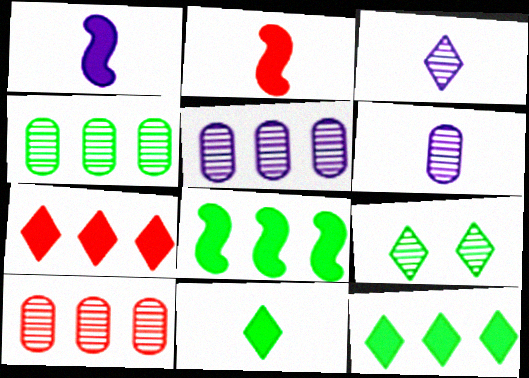[[4, 5, 10]]